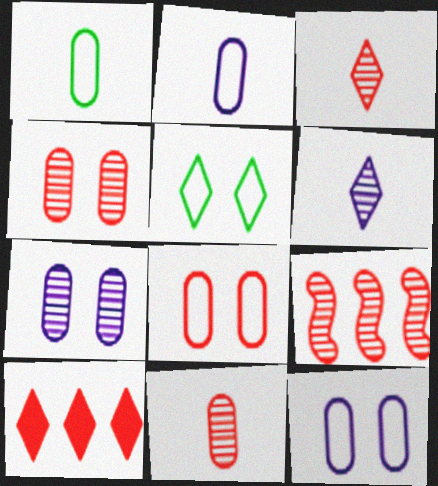[[3, 4, 9], 
[5, 6, 10]]